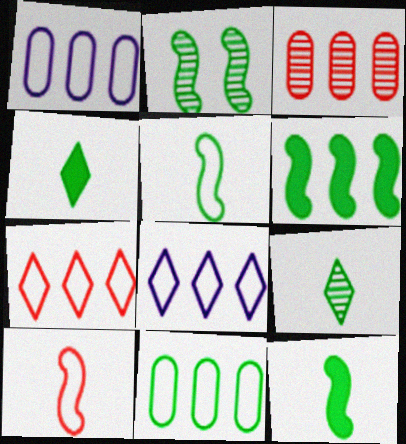[[2, 4, 11], 
[2, 5, 6], 
[3, 6, 8]]